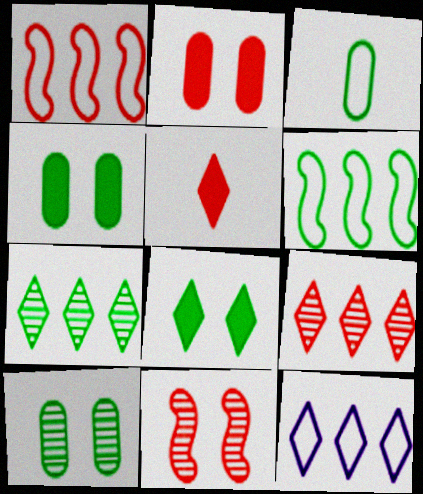[]